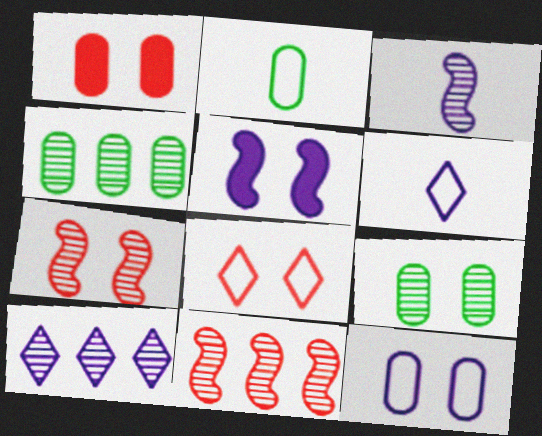[[1, 7, 8], 
[1, 9, 12], 
[4, 10, 11], 
[5, 8, 9]]